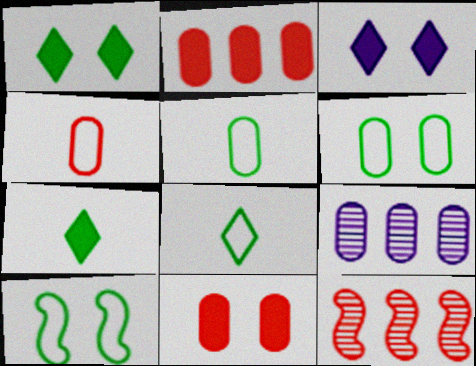[[3, 5, 12], 
[5, 9, 11]]